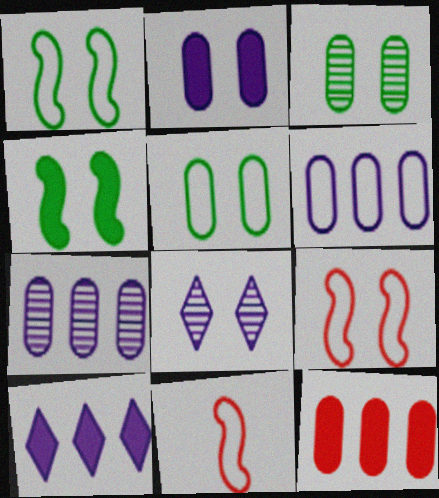[[3, 10, 11]]